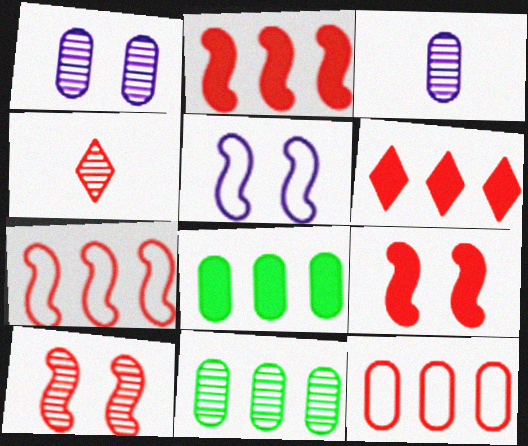[[4, 5, 8], 
[4, 9, 12]]